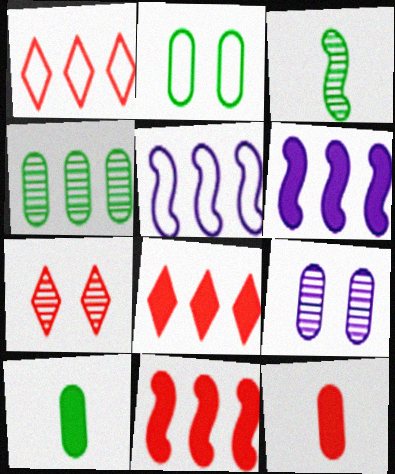[[1, 4, 6], 
[2, 4, 10], 
[4, 5, 8], 
[5, 7, 10]]